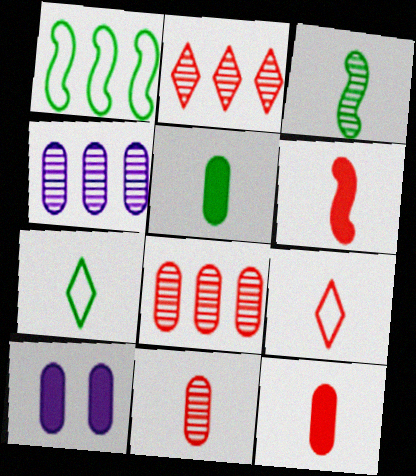[[3, 5, 7], 
[6, 9, 11]]